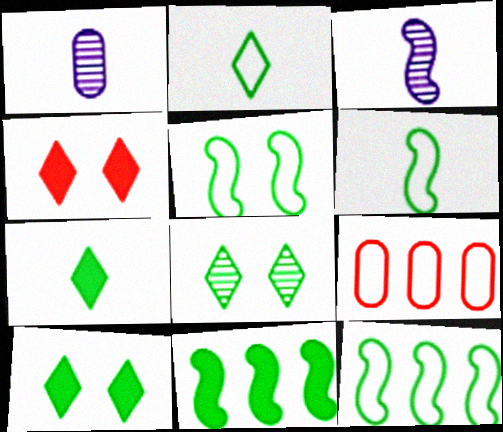[[1, 4, 12], 
[3, 9, 10], 
[5, 6, 12]]